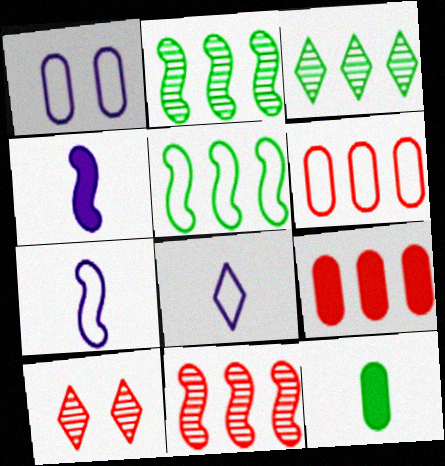[]